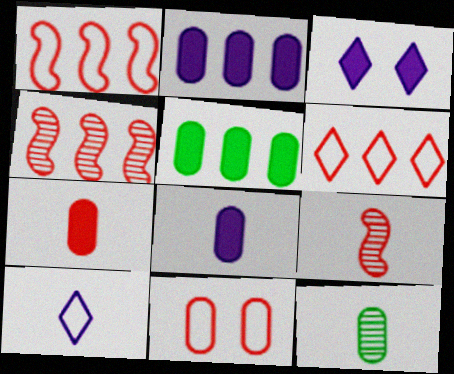[[1, 3, 12], 
[2, 11, 12]]